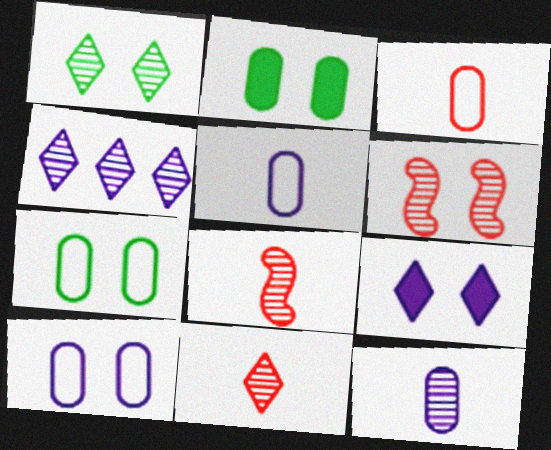[[1, 4, 11], 
[6, 7, 9]]